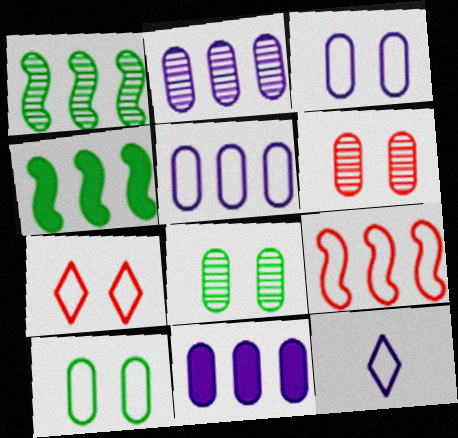[[2, 5, 11], 
[4, 6, 12], 
[9, 10, 12]]